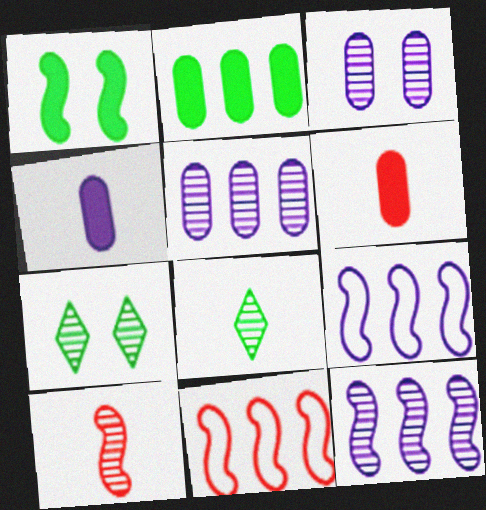[[1, 9, 10], 
[4, 7, 11], 
[5, 7, 10], 
[6, 7, 9]]